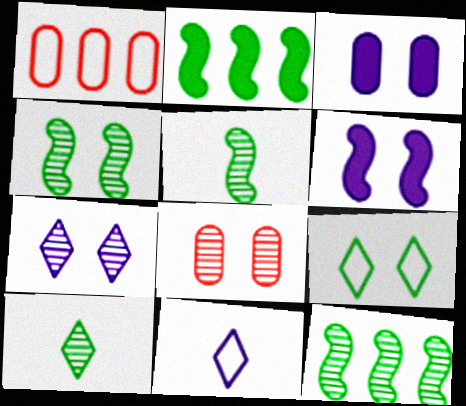[[1, 6, 10], 
[2, 8, 11], 
[4, 5, 12], 
[4, 7, 8], 
[6, 8, 9]]